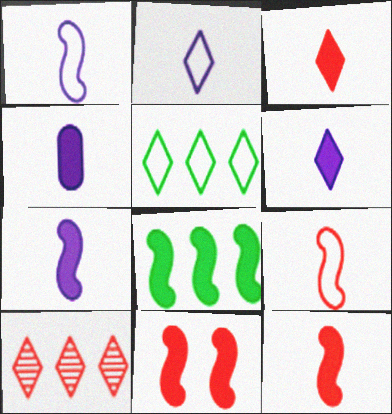[[4, 6, 7], 
[7, 8, 11]]